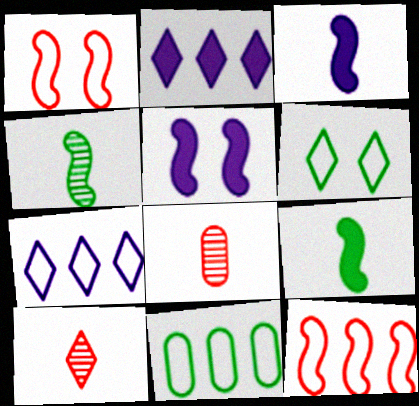[[2, 6, 10], 
[4, 5, 12], 
[5, 10, 11], 
[7, 11, 12]]